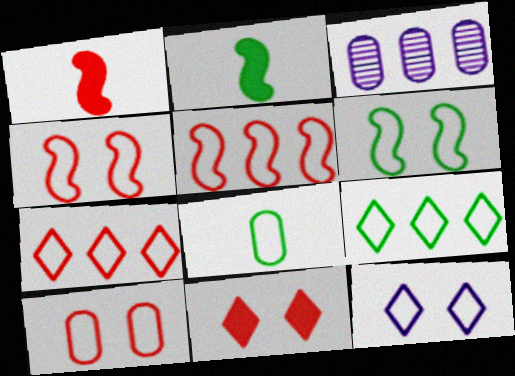[[5, 8, 12], 
[6, 8, 9], 
[6, 10, 12]]